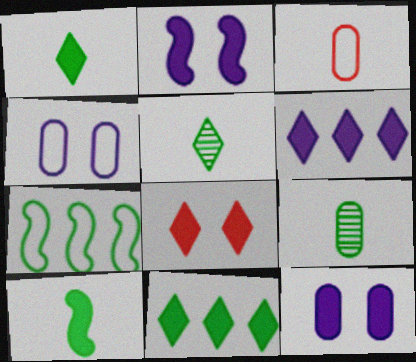[[1, 6, 8]]